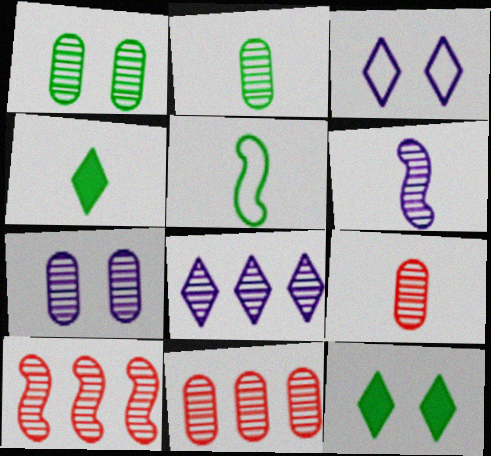[[2, 4, 5], 
[2, 7, 11], 
[6, 7, 8]]